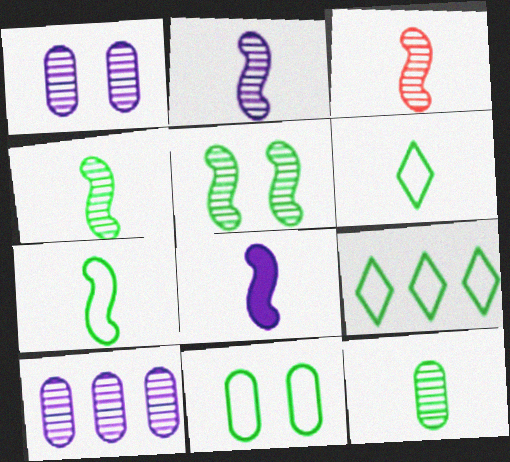[[2, 3, 4], 
[3, 7, 8], 
[7, 9, 11]]